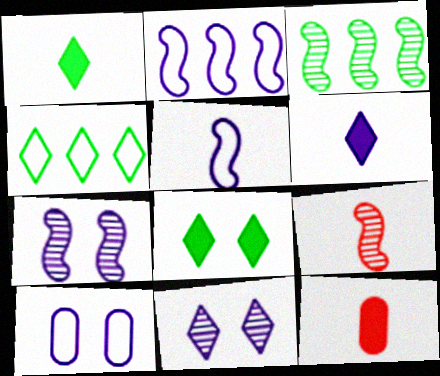[[3, 7, 9], 
[4, 7, 12]]